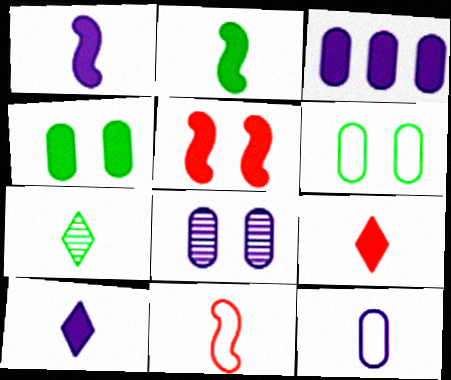[[3, 8, 12]]